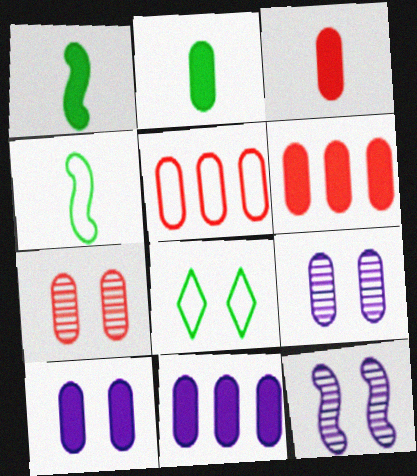[[2, 5, 9], 
[2, 6, 10], 
[3, 5, 7]]